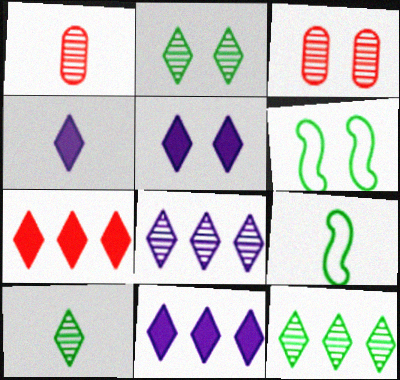[[1, 4, 9], 
[1, 6, 11], 
[2, 10, 12], 
[3, 5, 6], 
[3, 9, 11], 
[4, 5, 11]]